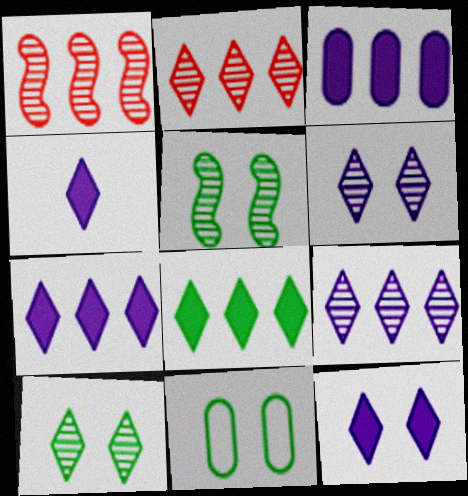[[1, 4, 11], 
[4, 7, 12]]